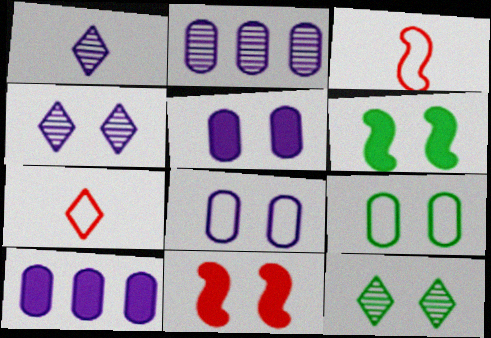[[2, 6, 7], 
[3, 10, 12], 
[4, 9, 11], 
[6, 9, 12], 
[8, 11, 12]]